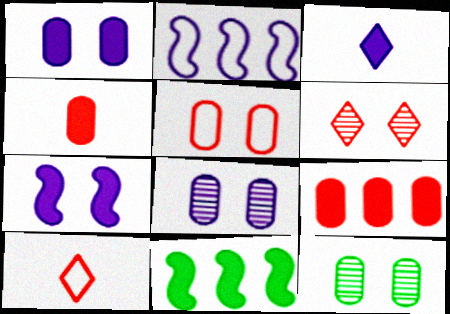[[1, 5, 12], 
[2, 3, 8], 
[8, 10, 11]]